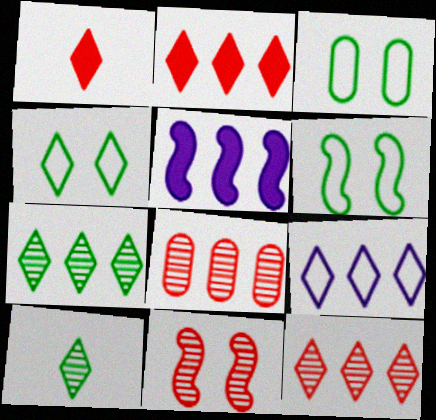[[2, 7, 9], 
[3, 4, 6]]